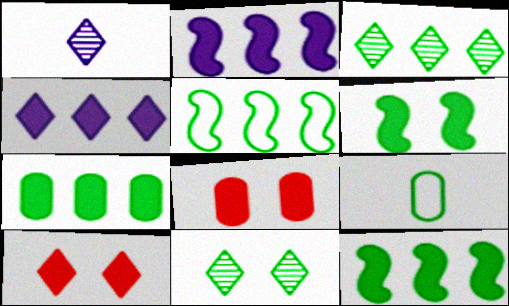[[1, 5, 8], 
[3, 5, 7], 
[3, 6, 9], 
[9, 11, 12]]